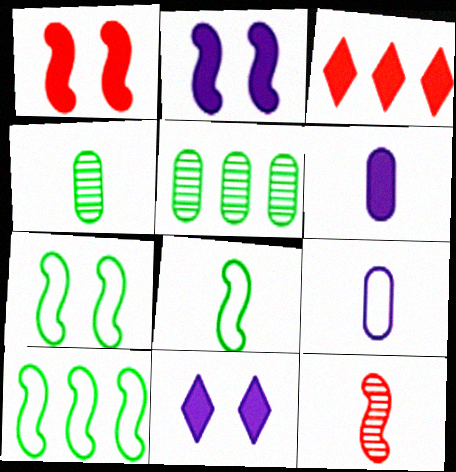[[2, 10, 12], 
[7, 8, 10]]